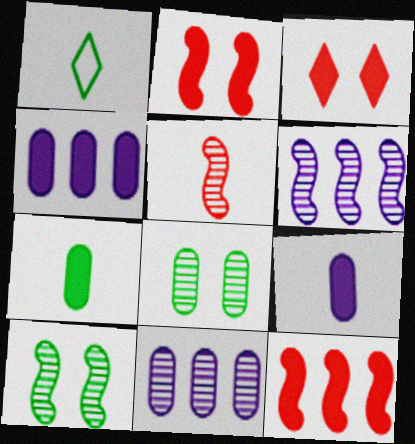[[1, 2, 11], 
[1, 5, 9], 
[5, 6, 10]]